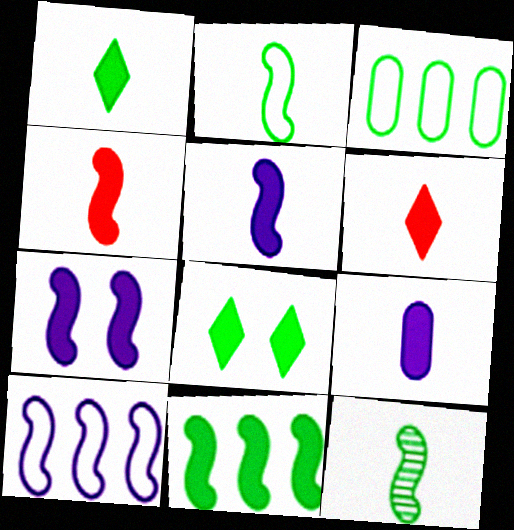[[1, 4, 9], 
[3, 8, 12], 
[4, 7, 11]]